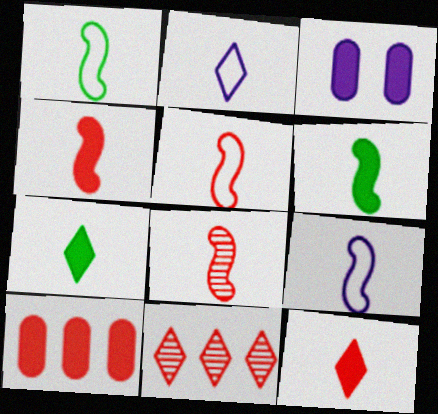[[1, 3, 11], 
[1, 5, 9], 
[4, 5, 8], 
[6, 8, 9]]